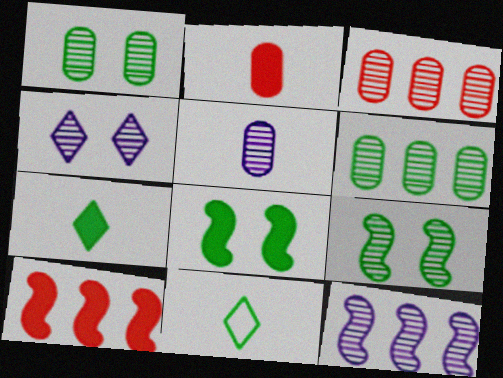[[1, 3, 5], 
[4, 5, 12], 
[6, 8, 11]]